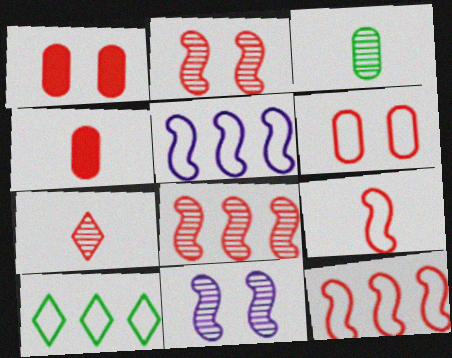[[1, 7, 12], 
[4, 7, 9], 
[4, 10, 11]]